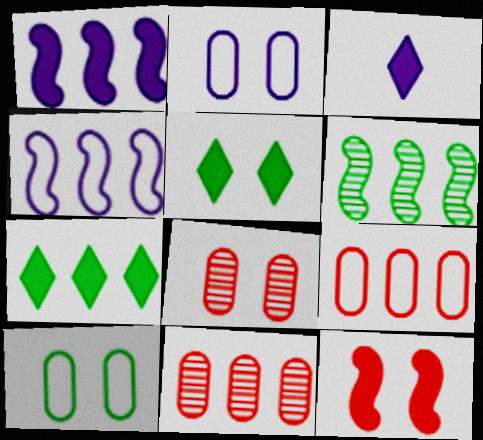[[4, 7, 11]]